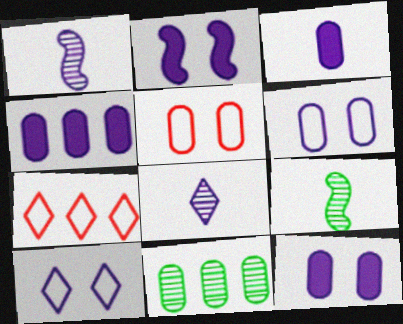[[1, 4, 10], 
[3, 4, 12], 
[3, 5, 11], 
[7, 9, 12]]